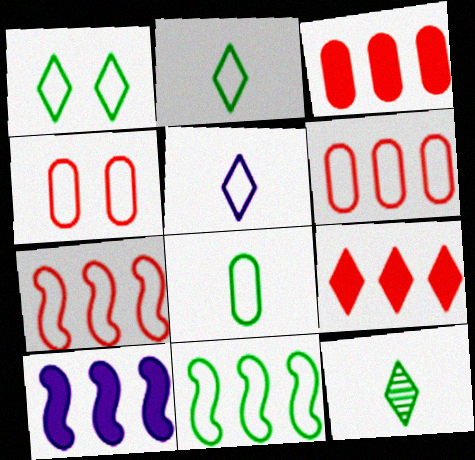[[1, 8, 11], 
[4, 5, 11], 
[4, 10, 12]]